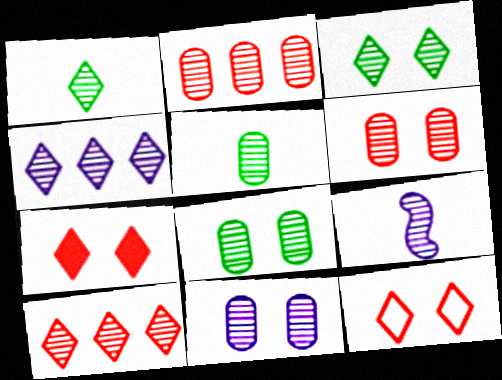[[2, 3, 9], 
[2, 5, 11], 
[4, 9, 11], 
[6, 8, 11], 
[8, 9, 10]]